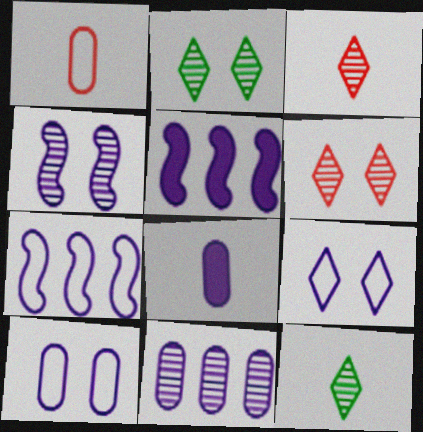[[1, 2, 5], 
[8, 10, 11]]